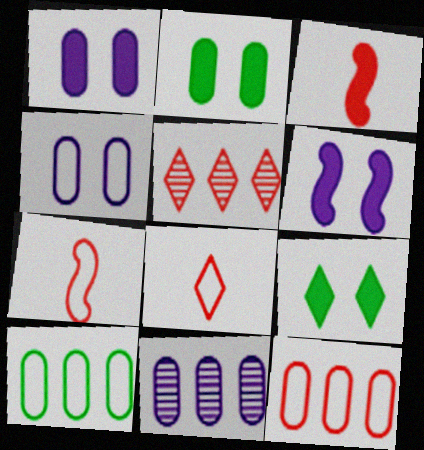[[7, 9, 11]]